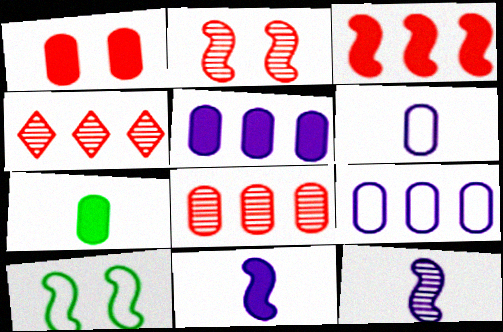[[1, 5, 7], 
[3, 10, 12]]